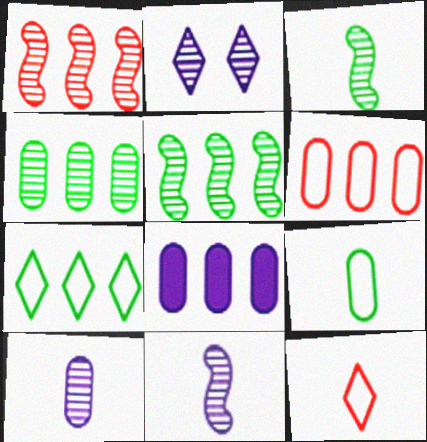[[1, 7, 8], 
[4, 6, 8]]